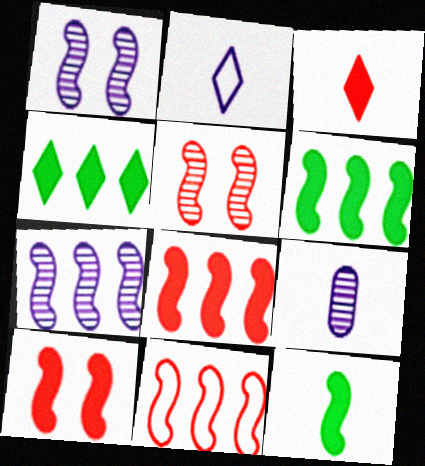[[1, 11, 12], 
[6, 7, 11]]